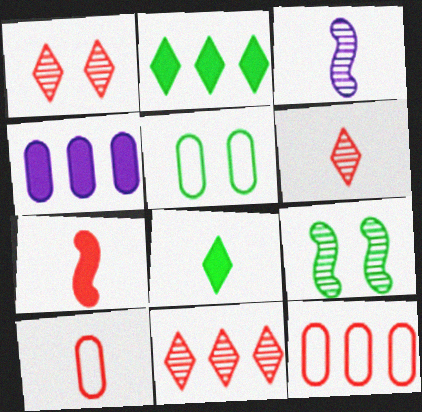[[1, 6, 11], 
[1, 7, 12], 
[3, 8, 10], 
[6, 7, 10]]